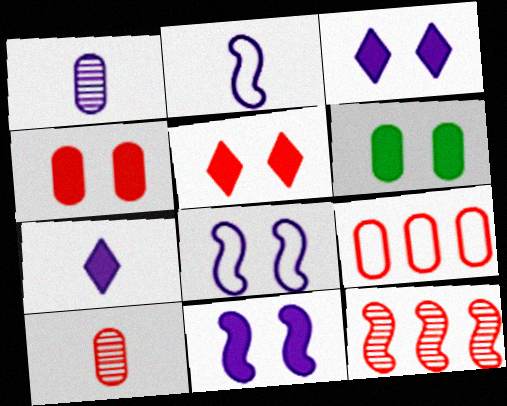[[1, 2, 7], 
[1, 6, 9], 
[4, 9, 10], 
[5, 6, 11]]